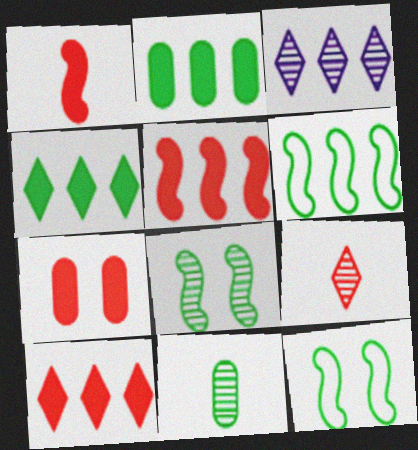[[1, 7, 10], 
[4, 11, 12]]